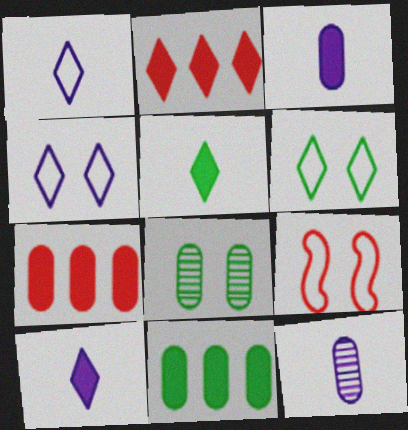[]